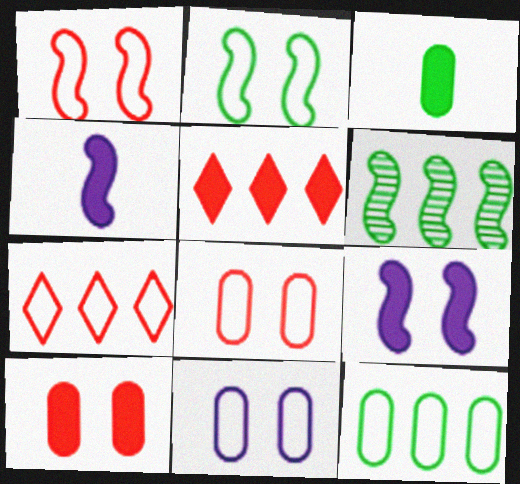[[1, 4, 6], 
[3, 5, 9]]